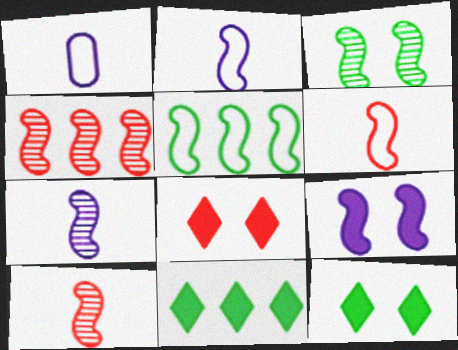[[1, 4, 12], 
[3, 4, 7], 
[5, 9, 10]]